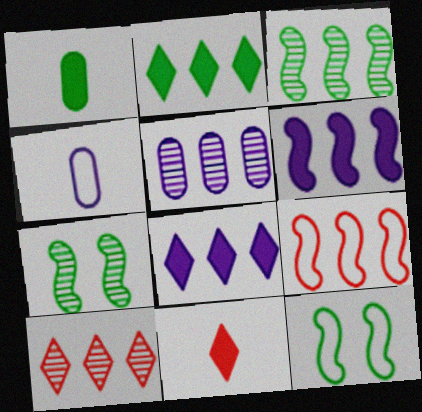[[2, 5, 9], 
[3, 5, 10], 
[3, 6, 9], 
[5, 11, 12]]